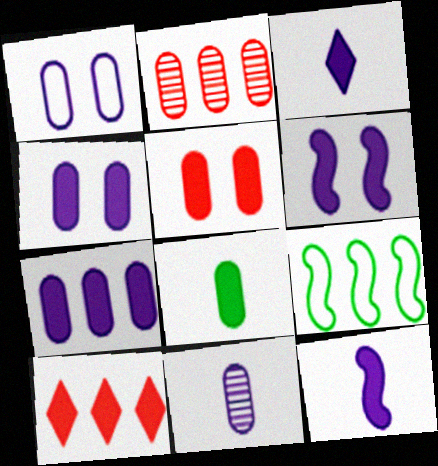[[1, 2, 8], 
[1, 7, 11], 
[3, 6, 7], 
[5, 7, 8], 
[6, 8, 10]]